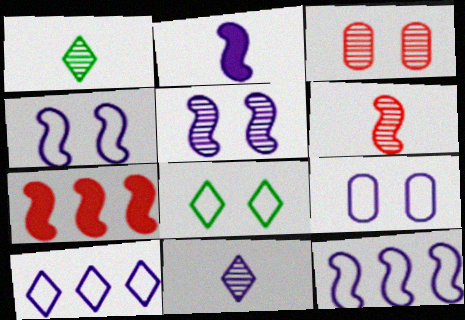[[1, 7, 9], 
[2, 5, 12]]